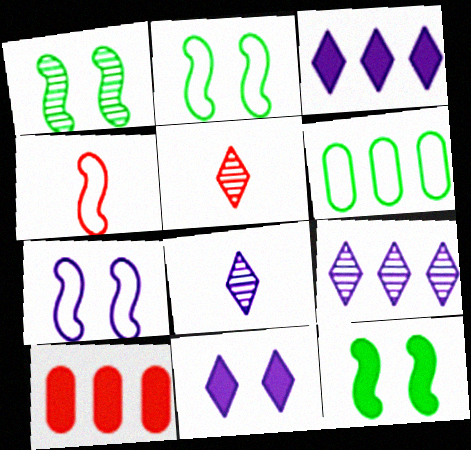[[1, 2, 12], 
[2, 8, 10]]